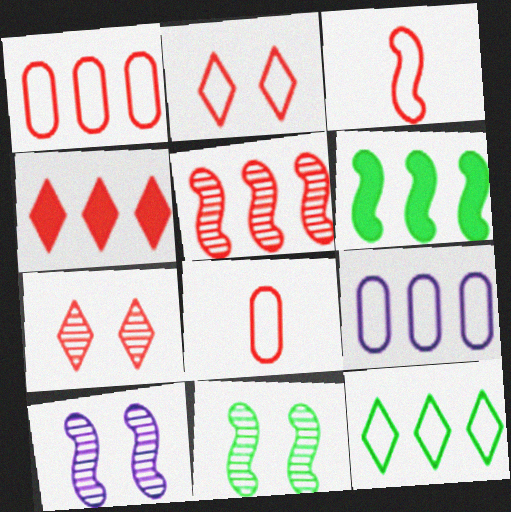[[1, 2, 3], 
[1, 4, 5], 
[3, 6, 10]]